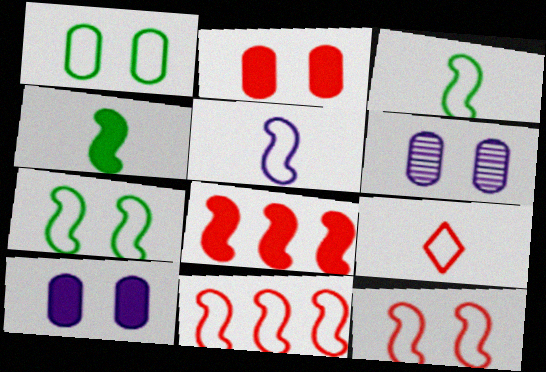[[1, 2, 6], 
[5, 7, 11]]